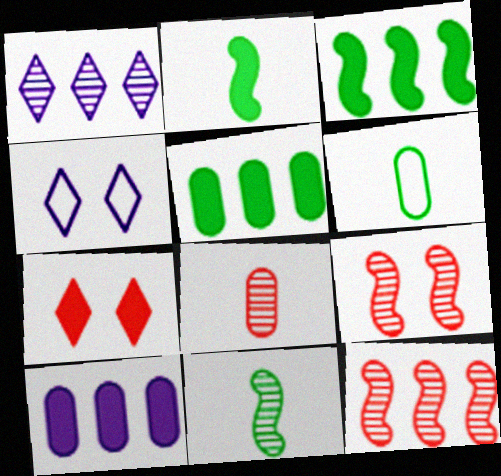[[2, 7, 10], 
[3, 4, 8]]